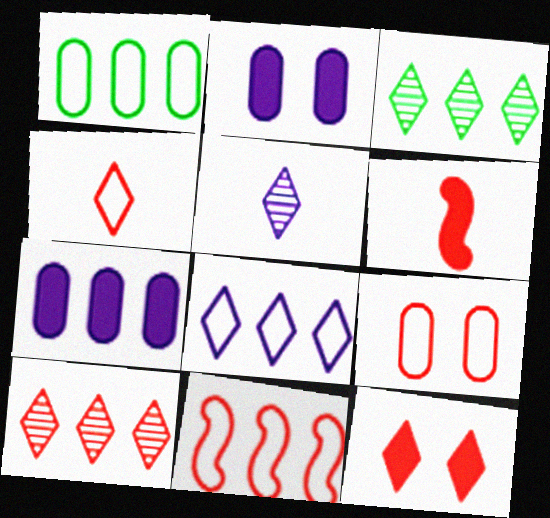[[1, 8, 11], 
[3, 7, 11], 
[4, 9, 11], 
[4, 10, 12], 
[6, 9, 10]]